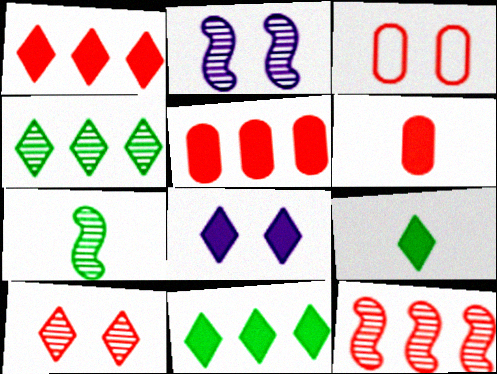[[1, 8, 9], 
[2, 7, 12]]